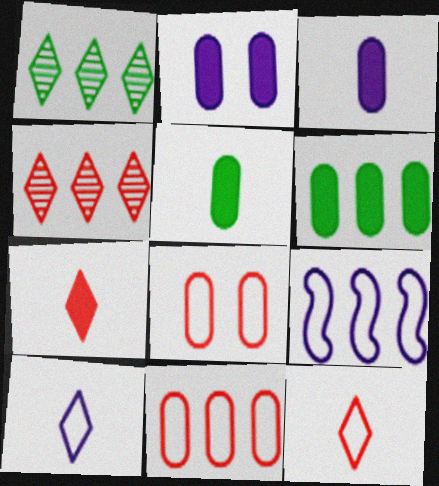[[4, 6, 9]]